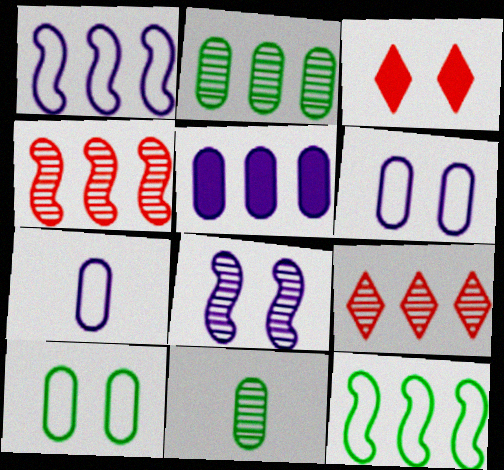[[1, 3, 11], 
[3, 8, 10], 
[5, 9, 12], 
[8, 9, 11]]